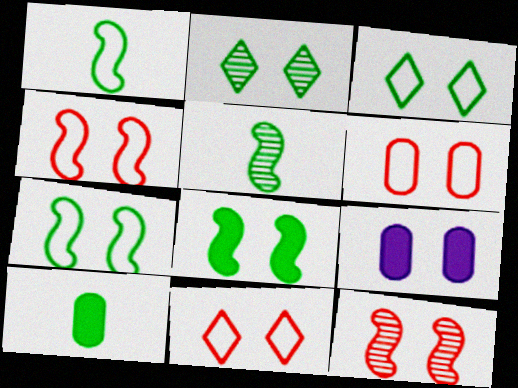[[2, 4, 9], 
[3, 9, 12], 
[4, 6, 11]]